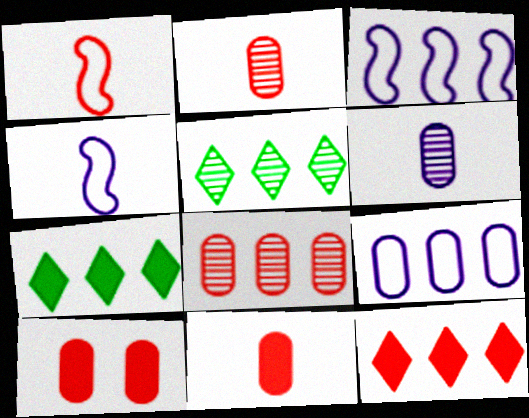[[3, 7, 8], 
[4, 5, 10]]